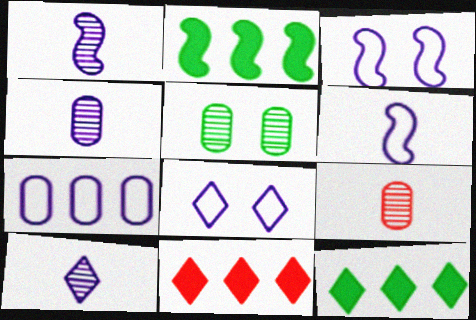[[1, 4, 10], 
[2, 8, 9], 
[3, 9, 12], 
[5, 6, 11], 
[6, 7, 8]]